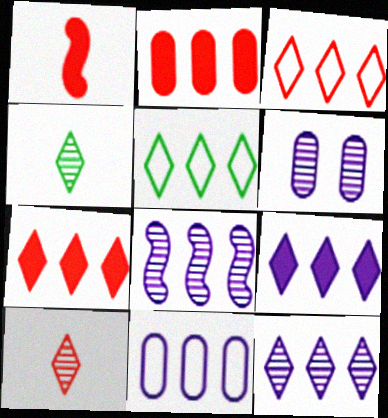[[1, 5, 6], 
[2, 5, 8], 
[5, 7, 12], 
[8, 9, 11]]